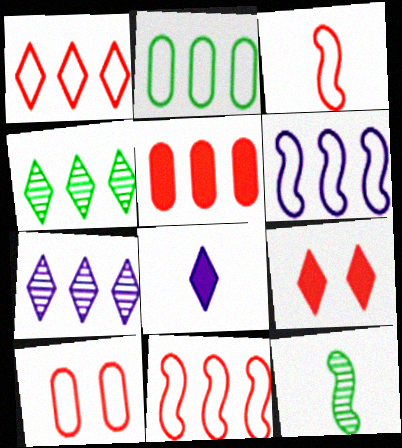[[1, 2, 6], 
[1, 3, 10], 
[4, 5, 6]]